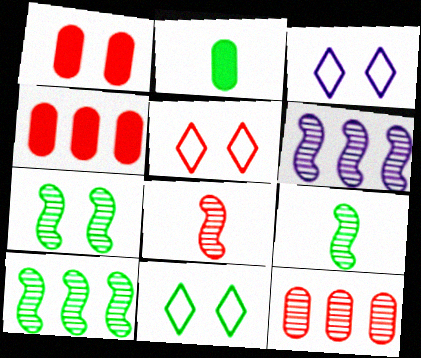[[1, 3, 7], 
[2, 5, 6], 
[2, 10, 11], 
[3, 4, 9], 
[3, 5, 11], 
[4, 5, 8], 
[6, 7, 8], 
[7, 9, 10]]